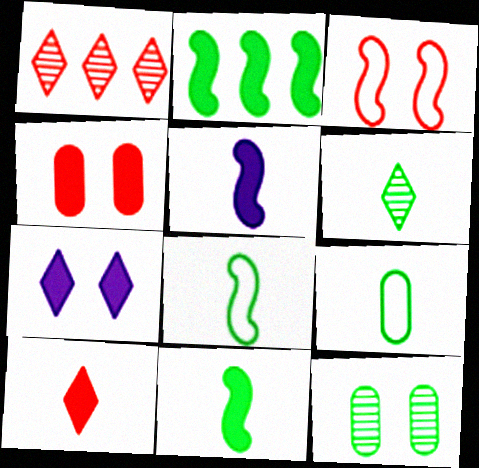[[3, 7, 12], 
[6, 9, 11]]